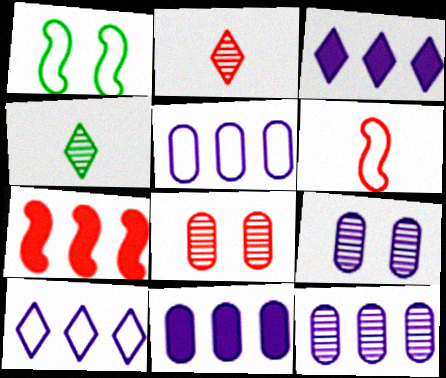[[1, 2, 11], 
[5, 11, 12]]